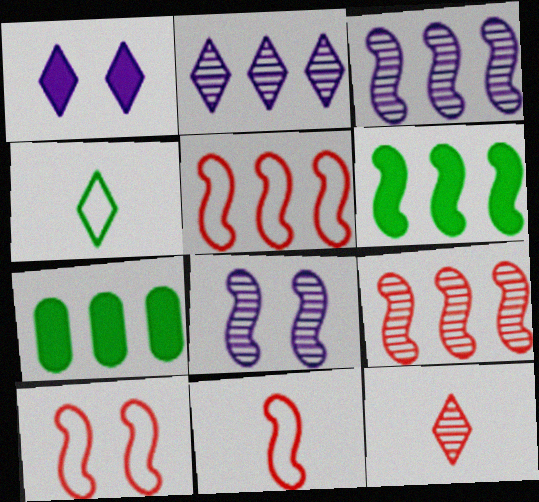[[2, 5, 7], 
[3, 5, 6], 
[5, 10, 11], 
[6, 8, 11]]